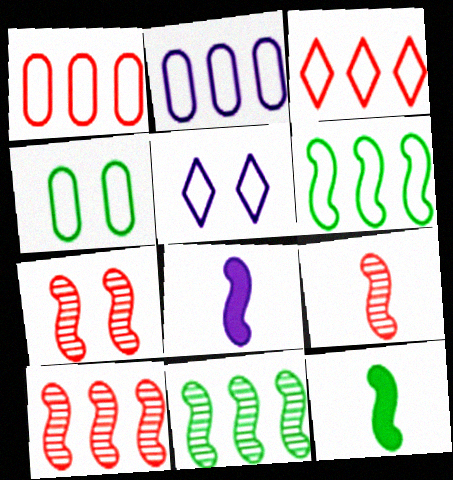[[2, 3, 6], 
[6, 7, 8], 
[7, 9, 10]]